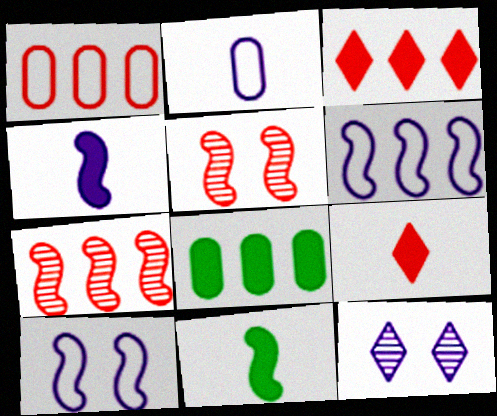[[1, 3, 7], 
[1, 5, 9], 
[1, 11, 12], 
[5, 6, 11], 
[7, 10, 11]]